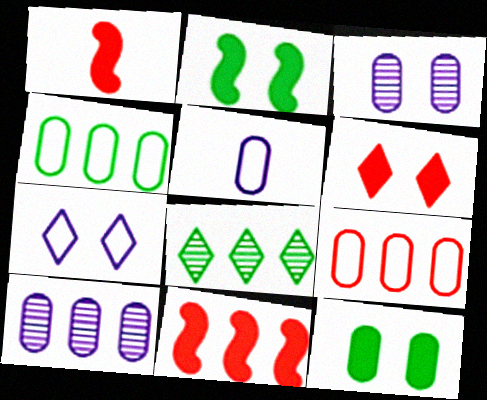[]